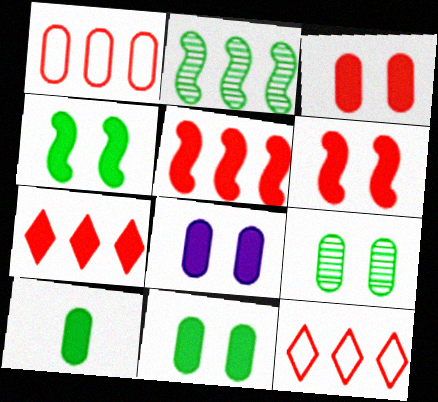[[3, 8, 11]]